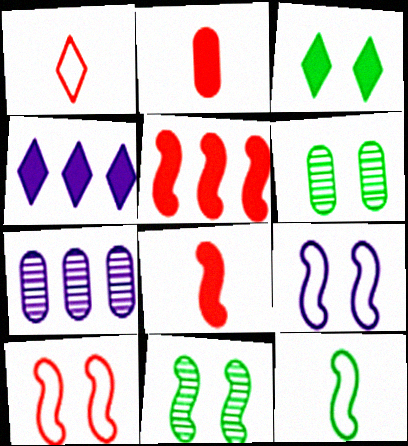[]